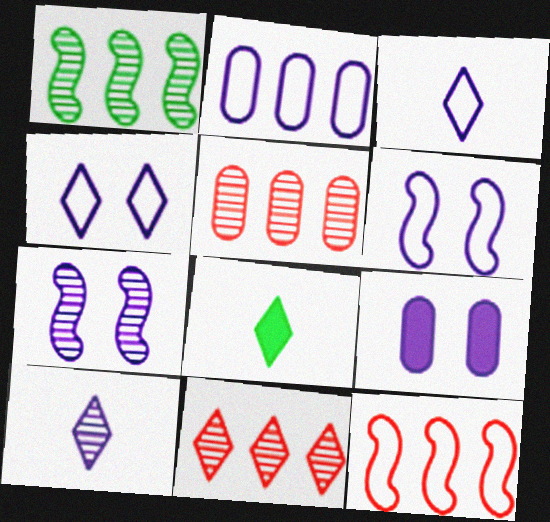[[2, 3, 6], 
[4, 7, 9], 
[4, 8, 11], 
[5, 6, 8]]